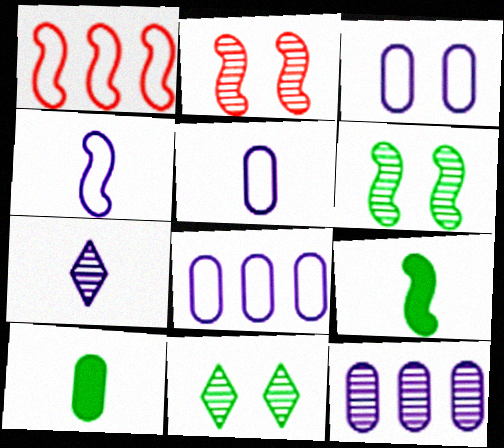[[3, 5, 8]]